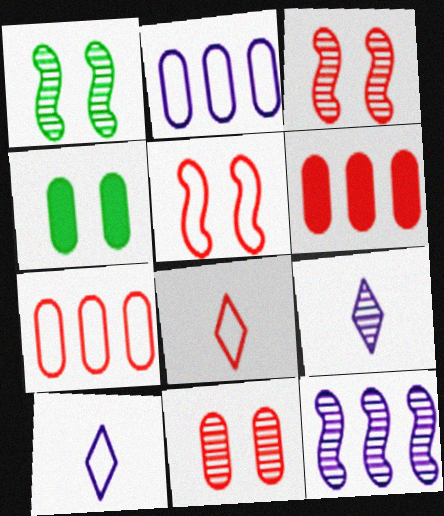[[1, 6, 10], 
[3, 6, 8], 
[4, 8, 12], 
[5, 7, 8]]